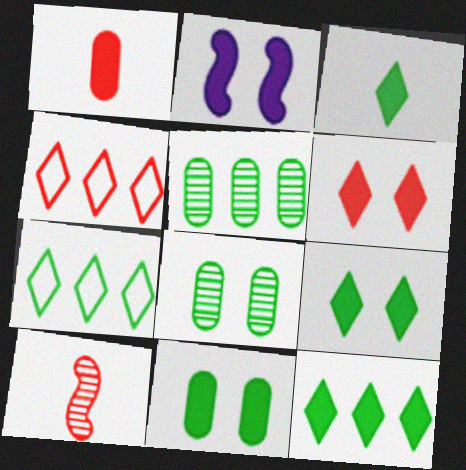[[1, 2, 12], 
[2, 6, 11], 
[3, 9, 12]]